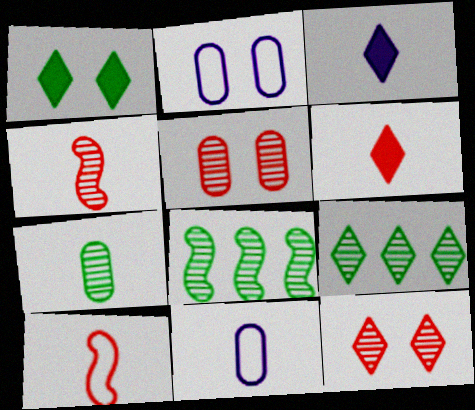[[2, 6, 8], 
[3, 7, 10]]